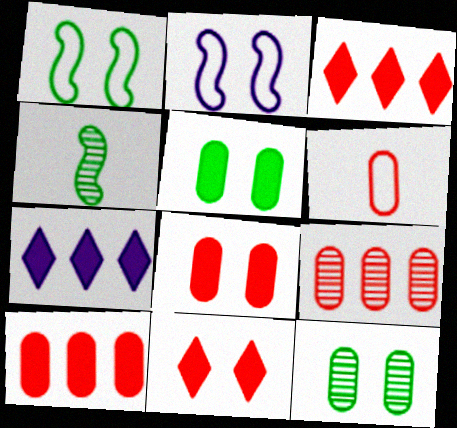[[2, 11, 12], 
[6, 8, 9]]